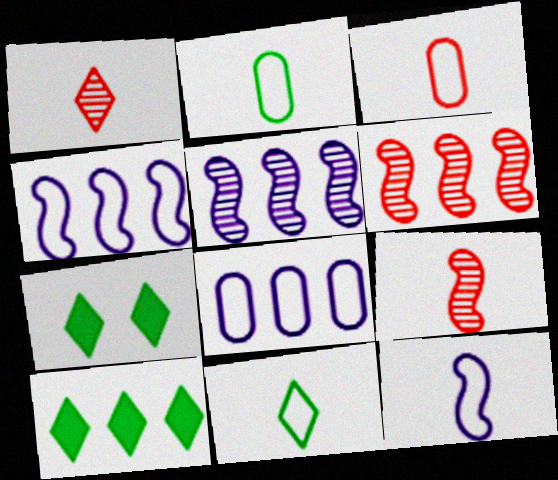[[3, 5, 7], 
[3, 11, 12], 
[6, 8, 10], 
[7, 8, 9]]